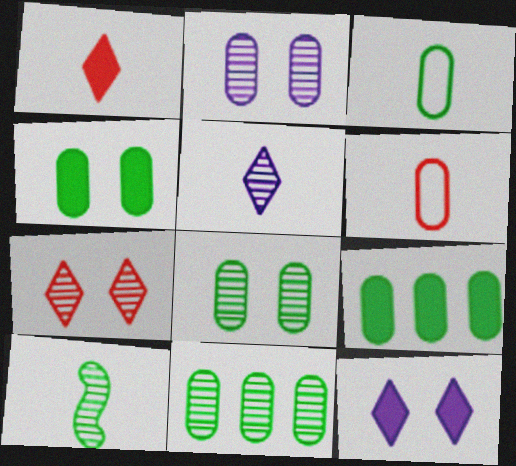[[2, 6, 9], 
[3, 4, 11], 
[3, 8, 9]]